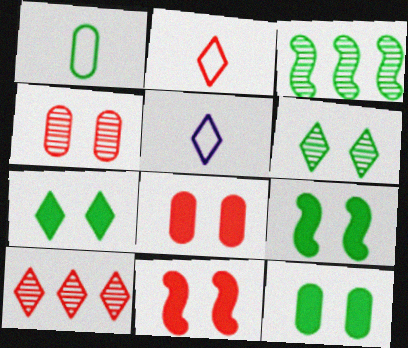[[1, 3, 7], 
[3, 5, 8], 
[5, 7, 10], 
[7, 9, 12]]